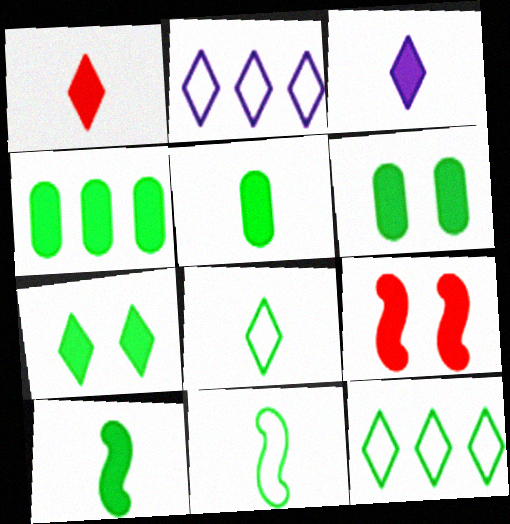[[3, 4, 9], 
[4, 5, 6], 
[4, 7, 10]]